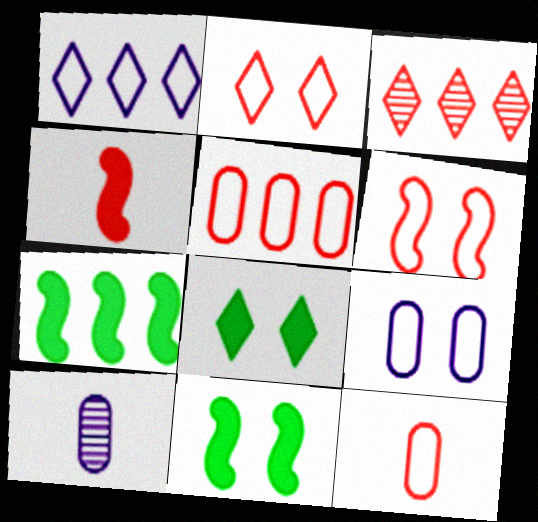[[2, 7, 10]]